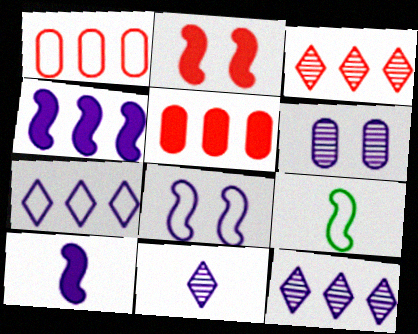[[6, 7, 10]]